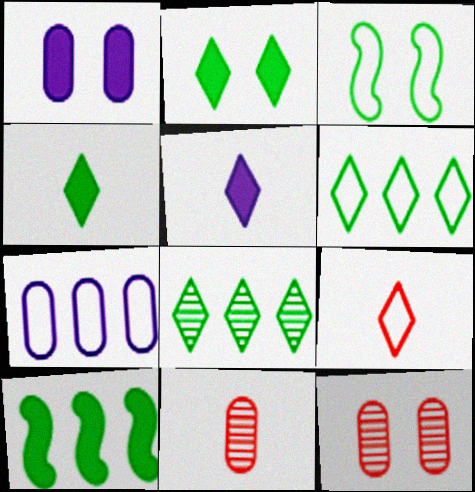[[3, 7, 9]]